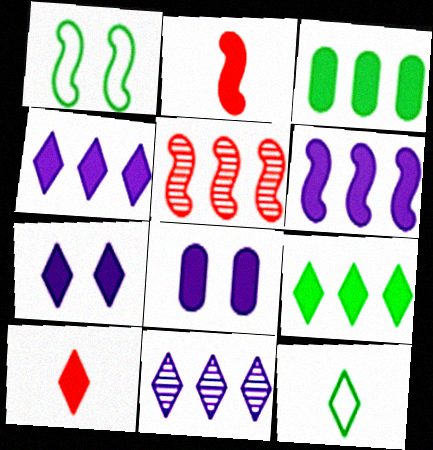[[2, 3, 7], 
[2, 8, 9], 
[5, 8, 12], 
[7, 9, 10]]